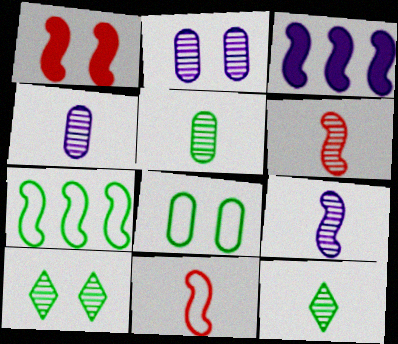[[1, 7, 9], 
[4, 6, 12]]